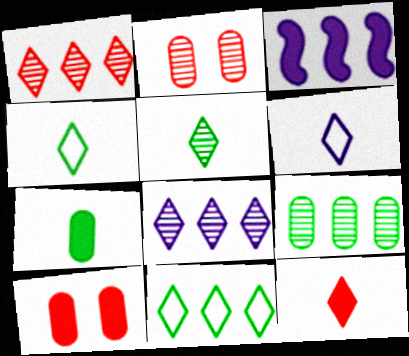[[2, 3, 4], 
[5, 6, 12]]